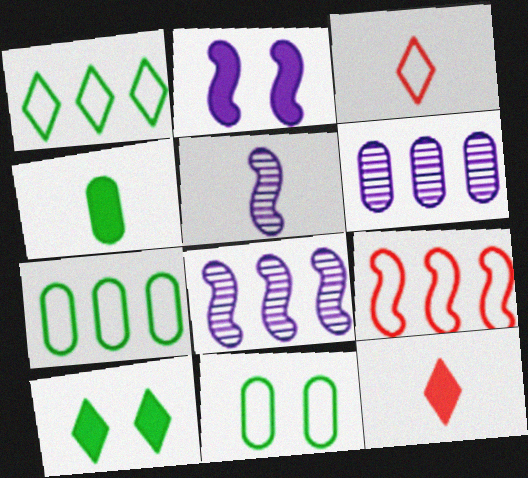[[3, 4, 5], 
[8, 11, 12]]